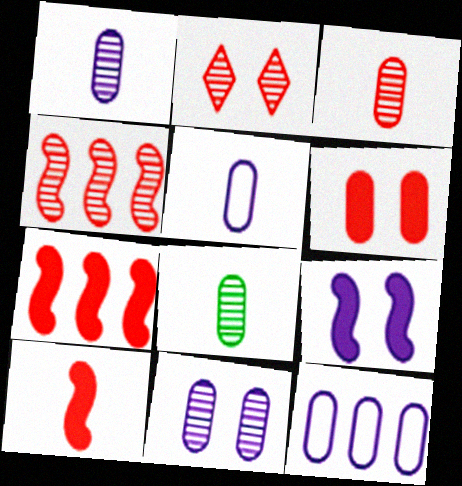[[1, 3, 8], 
[2, 3, 4], 
[6, 8, 12]]